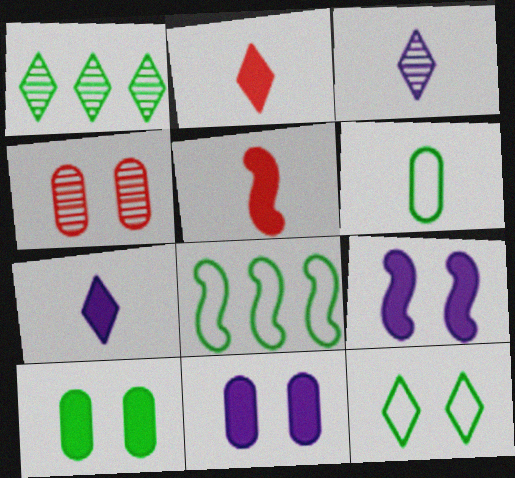[[3, 5, 6], 
[4, 7, 8], 
[4, 9, 12], 
[6, 8, 12]]